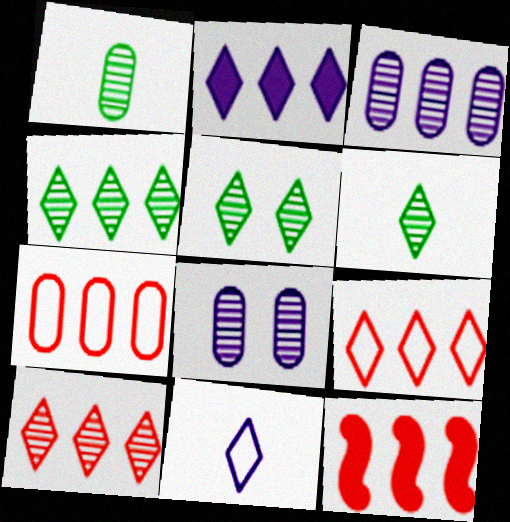[[2, 4, 9], 
[4, 5, 6], 
[7, 10, 12]]